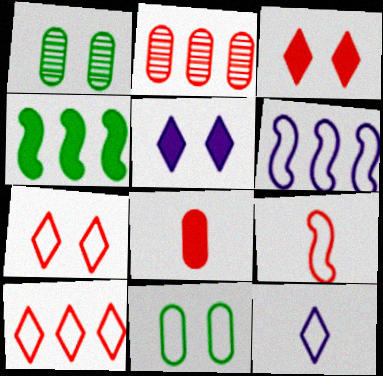[[2, 3, 9], 
[4, 5, 8]]